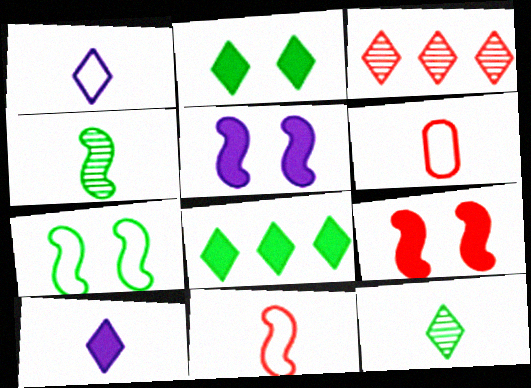[[1, 2, 3], 
[3, 6, 9], 
[4, 6, 10]]